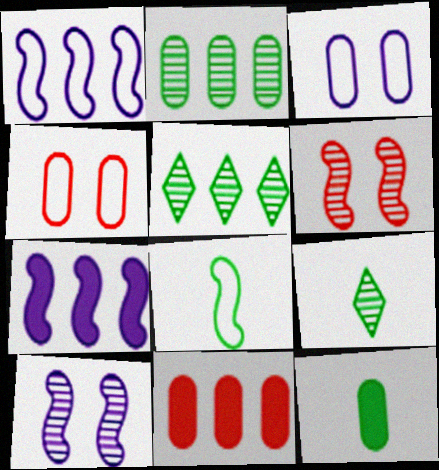[[1, 5, 11], 
[4, 7, 9], 
[6, 7, 8], 
[8, 9, 12]]